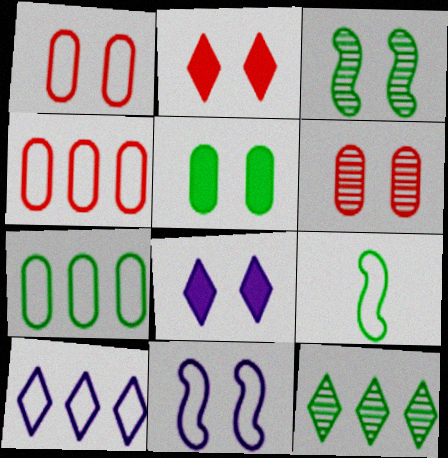[[1, 3, 8], 
[1, 9, 10], 
[5, 9, 12]]